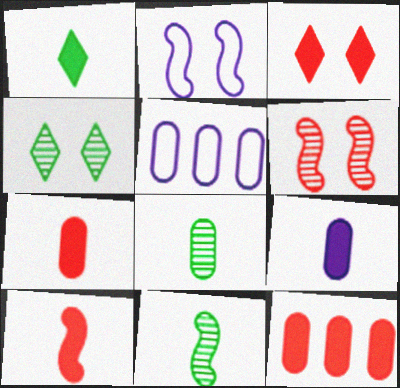[[1, 5, 6], 
[1, 9, 10], 
[3, 5, 11], 
[3, 10, 12], 
[4, 5, 10]]